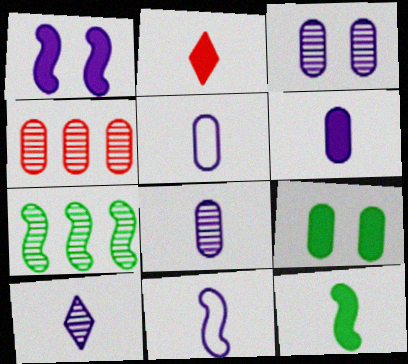[[2, 6, 12], 
[4, 5, 9], 
[5, 6, 8], 
[6, 10, 11]]